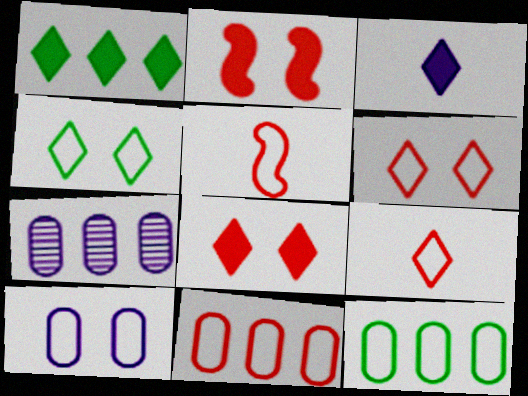[[1, 3, 8], 
[5, 6, 11]]